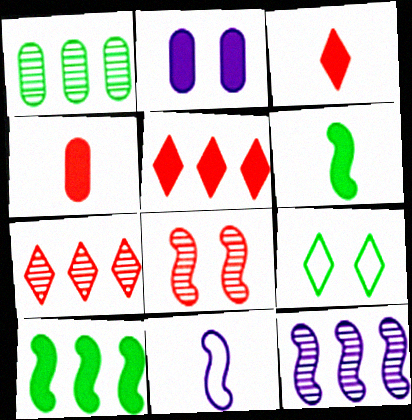[[1, 6, 9], 
[1, 7, 12], 
[2, 3, 10], 
[2, 5, 6], 
[2, 8, 9], 
[4, 9, 12], 
[8, 10, 11]]